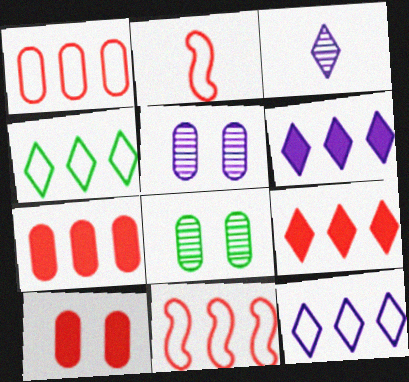[[2, 6, 8]]